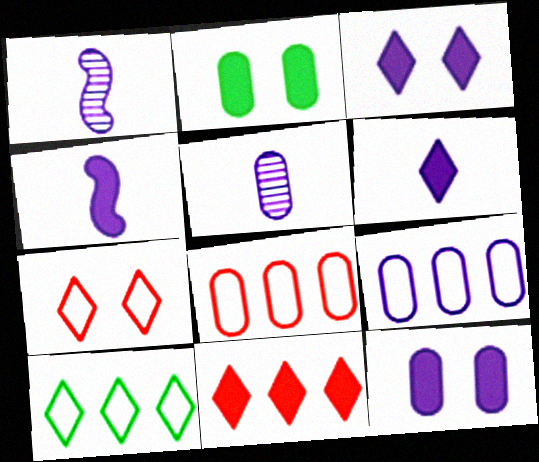[[1, 3, 9], 
[2, 4, 11], 
[2, 5, 8], 
[5, 9, 12]]